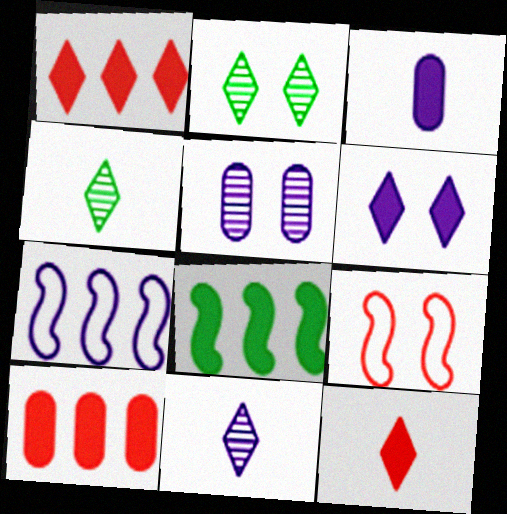[]